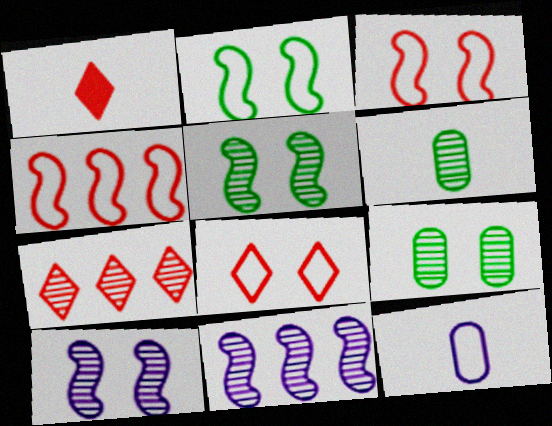[[1, 7, 8], 
[6, 7, 10]]